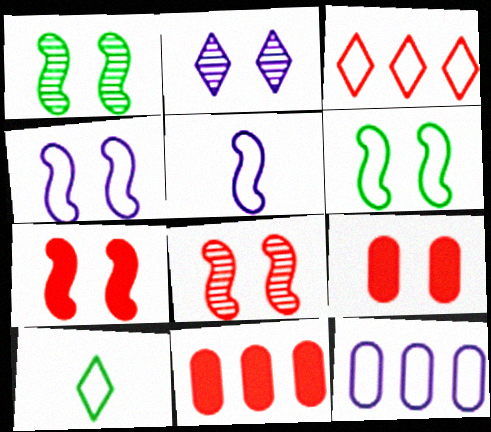[[1, 4, 7], 
[2, 6, 9]]